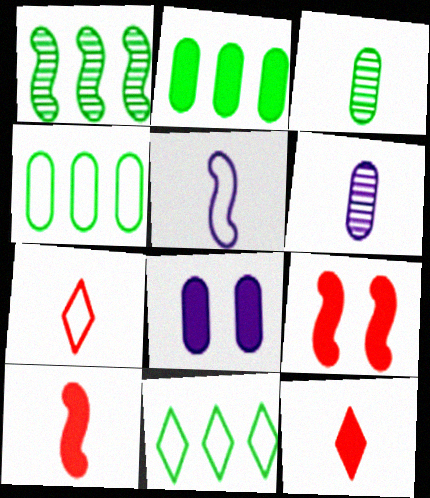[[1, 2, 11], 
[1, 5, 9], 
[1, 7, 8], 
[3, 5, 12], 
[6, 9, 11]]